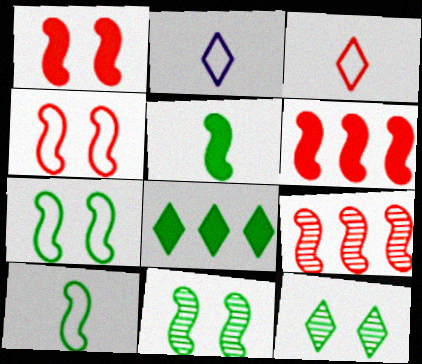[]